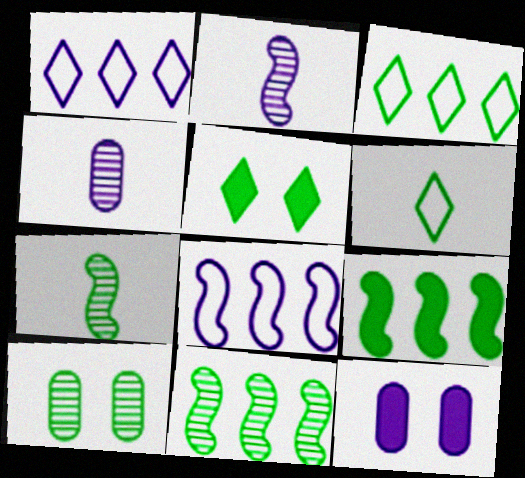[[1, 2, 12], 
[6, 9, 10]]